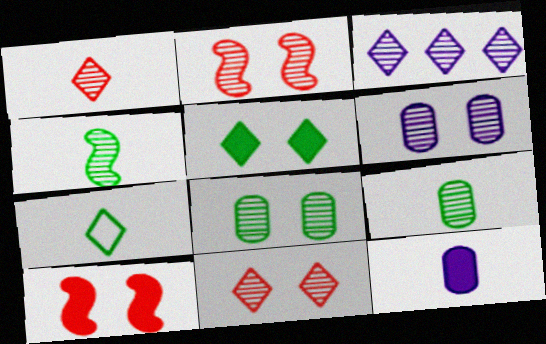[[2, 3, 9]]